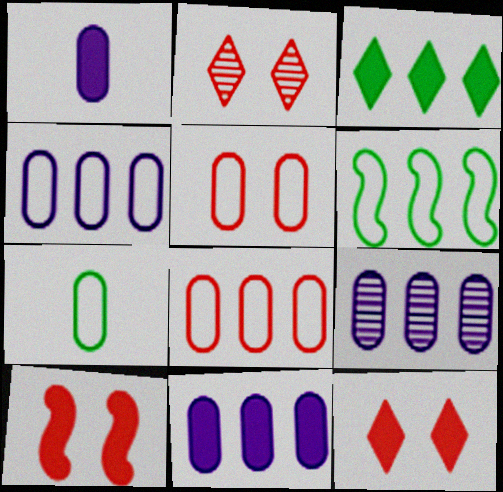[[1, 2, 6], 
[1, 3, 10], 
[2, 5, 10], 
[4, 5, 7], 
[4, 9, 11]]